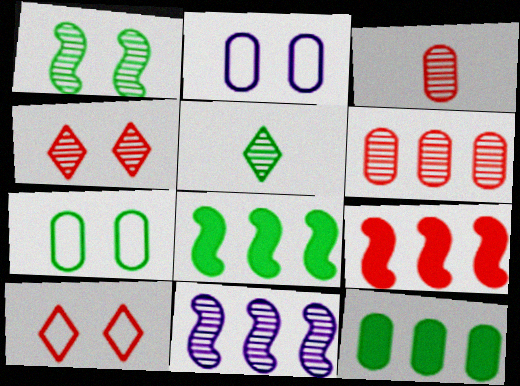[[2, 3, 12], 
[2, 5, 9], 
[3, 9, 10], 
[5, 7, 8]]